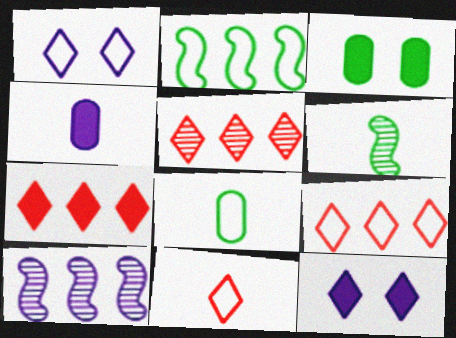[[1, 4, 10], 
[3, 10, 11], 
[4, 6, 11], 
[5, 7, 9]]